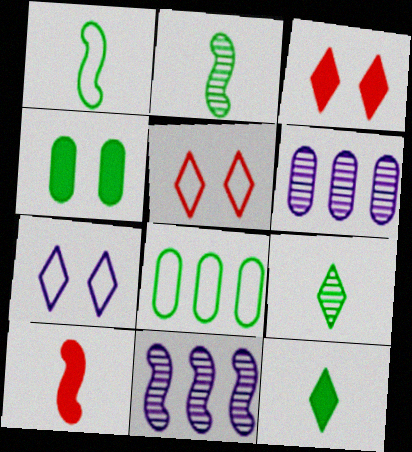[[1, 3, 6]]